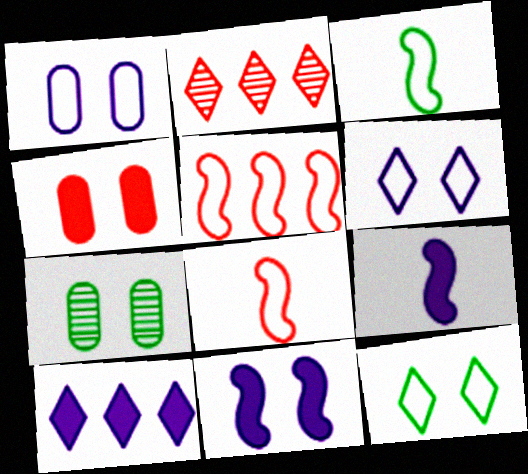[[1, 4, 7], 
[2, 4, 8], 
[7, 8, 10]]